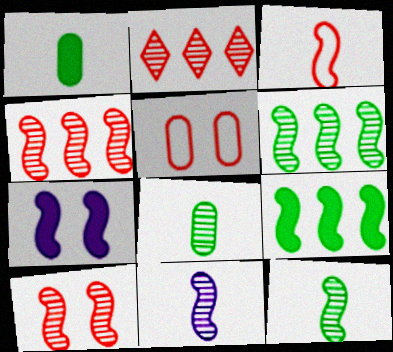[[3, 6, 7], 
[6, 10, 11]]